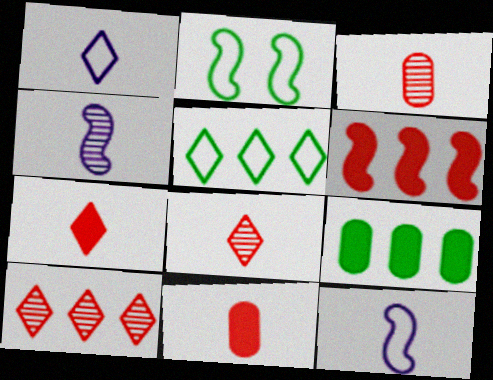[[2, 4, 6]]